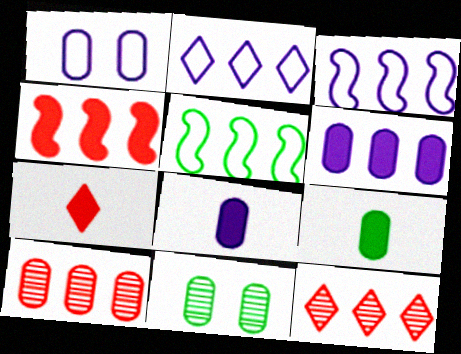[[1, 9, 10], 
[3, 7, 11], 
[5, 6, 12]]